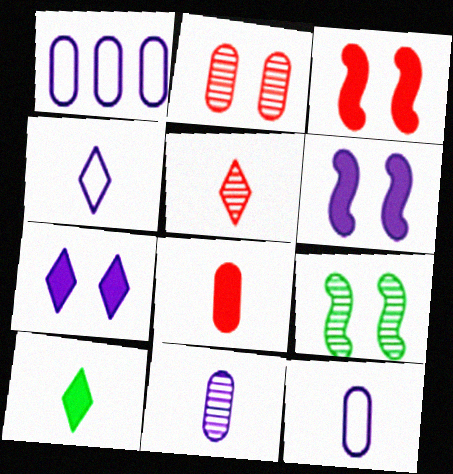[[4, 5, 10]]